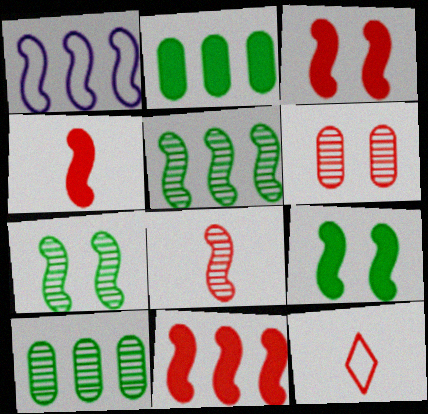[[1, 4, 7], 
[1, 5, 11], 
[1, 8, 9], 
[3, 4, 11], 
[6, 11, 12]]